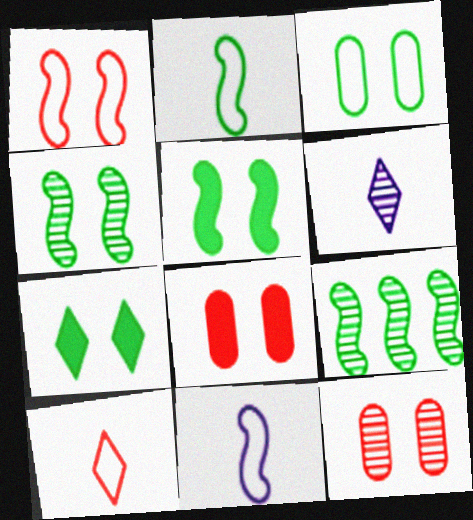[[2, 5, 9], 
[3, 4, 7], 
[6, 9, 12]]